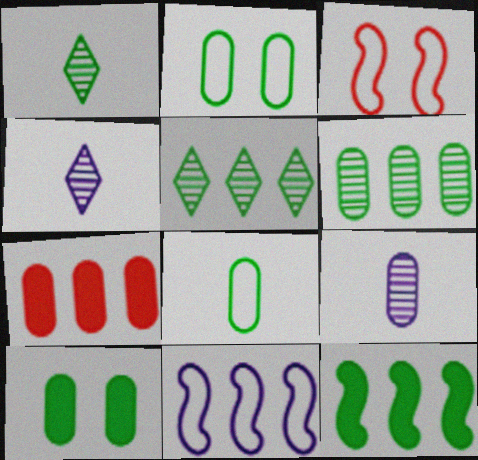[[1, 2, 12], 
[2, 7, 9], 
[5, 7, 11], 
[6, 8, 10]]